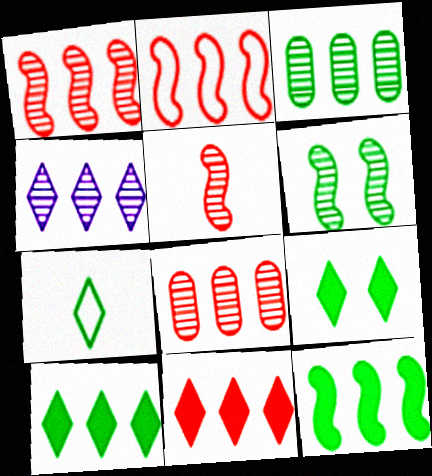[[1, 3, 4], 
[2, 8, 11]]